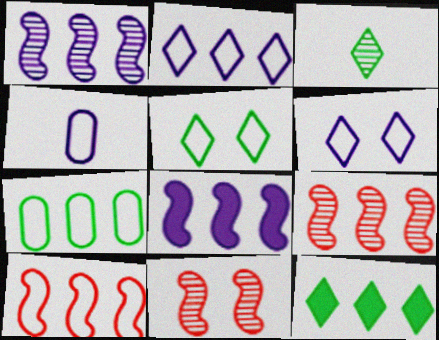[[2, 7, 10], 
[3, 5, 12], 
[4, 5, 10], 
[4, 11, 12]]